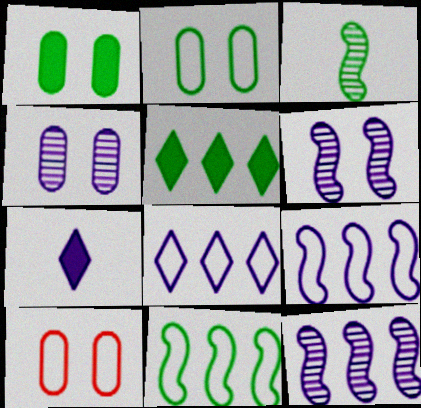[[1, 4, 10], 
[2, 3, 5], 
[4, 7, 9]]